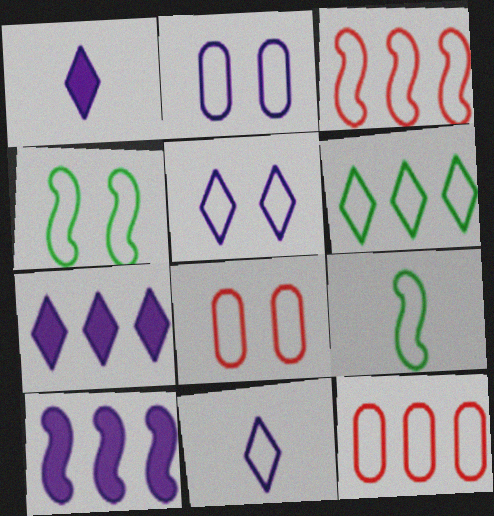[[4, 5, 8], 
[4, 11, 12], 
[5, 9, 12]]